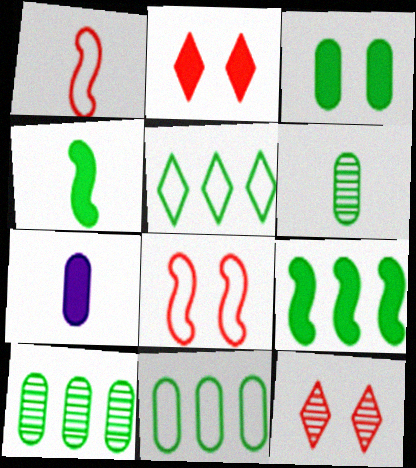[[2, 7, 9], 
[3, 6, 11], 
[5, 9, 10]]